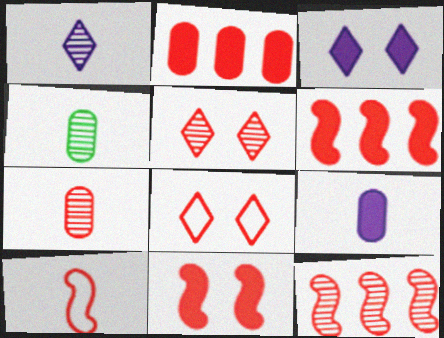[[2, 5, 10], 
[5, 7, 12], 
[6, 7, 8], 
[10, 11, 12]]